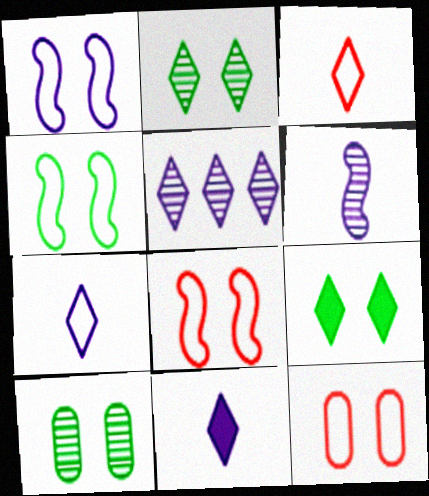[[1, 4, 8], 
[3, 5, 9], 
[4, 9, 10]]